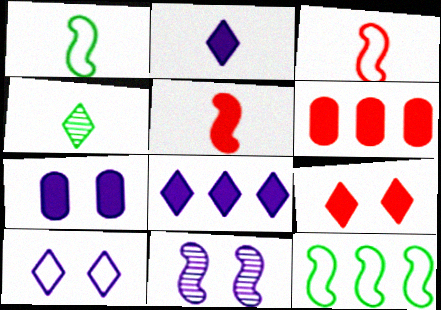[[5, 6, 9], 
[5, 11, 12], 
[7, 10, 11]]